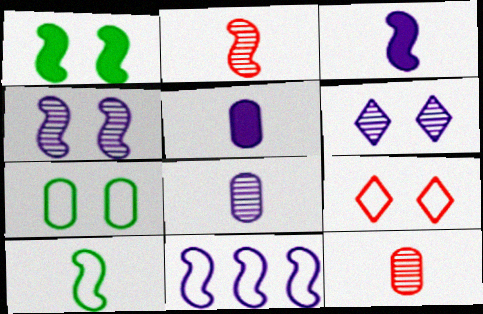[[1, 2, 11], 
[2, 3, 10], 
[3, 4, 11], 
[5, 6, 11]]